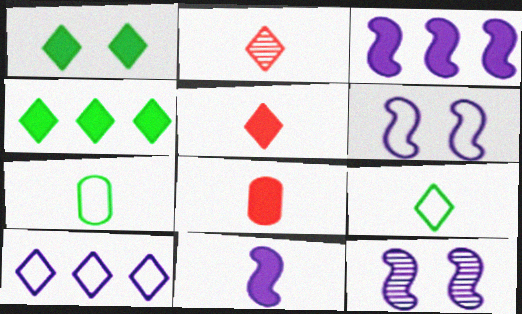[[1, 2, 10], 
[1, 3, 8], 
[2, 7, 11]]